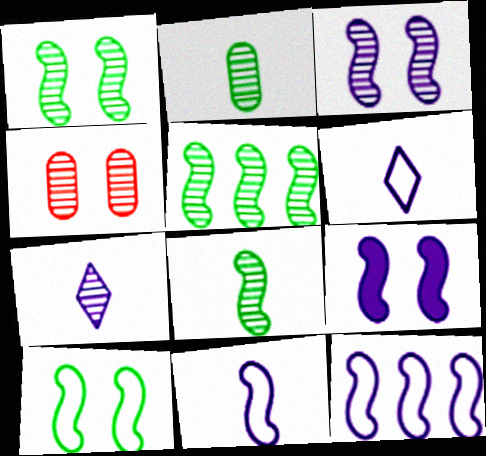[[1, 5, 8], 
[4, 5, 7]]